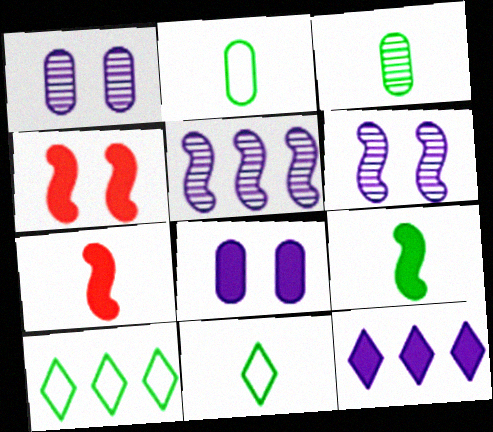[[1, 7, 10], 
[3, 9, 11]]